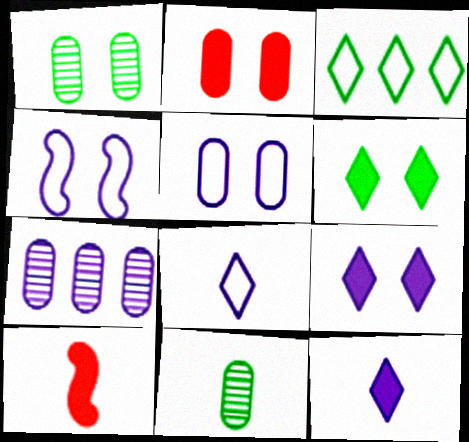[[1, 2, 5], 
[4, 7, 12], 
[8, 10, 11]]